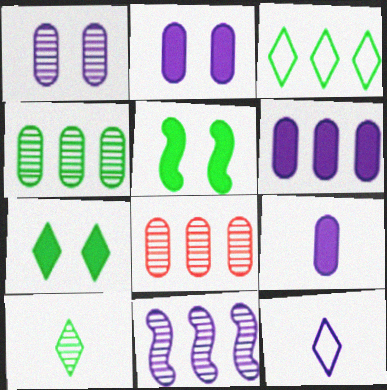[[2, 6, 9], 
[2, 11, 12], 
[3, 7, 10], 
[5, 8, 12]]